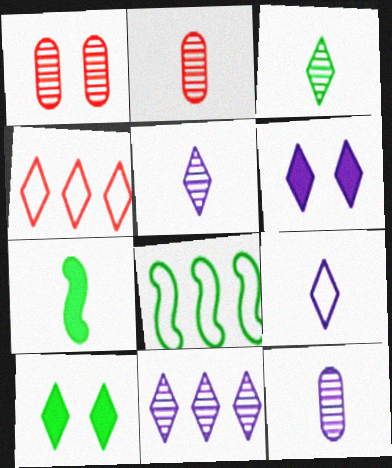[[2, 6, 8], 
[2, 7, 9], 
[3, 4, 6], 
[4, 5, 10], 
[6, 9, 11]]